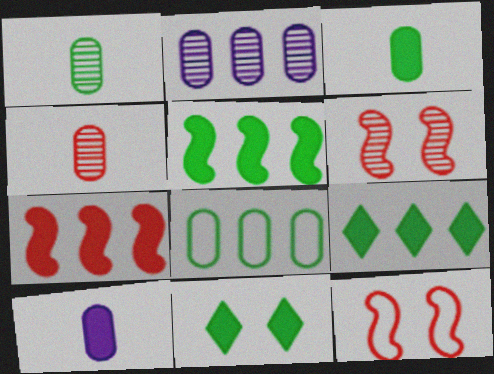[[3, 5, 11], 
[7, 10, 11]]